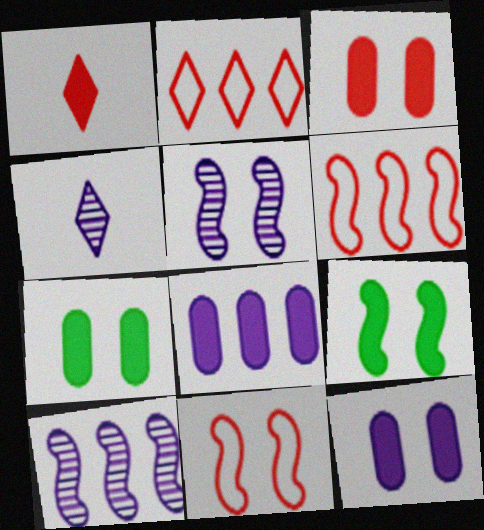[[1, 8, 9], 
[3, 7, 12], 
[4, 6, 7], 
[5, 9, 11]]